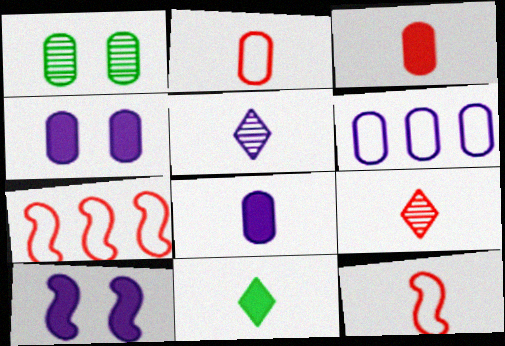[[1, 3, 6], 
[3, 9, 12], 
[5, 6, 10]]